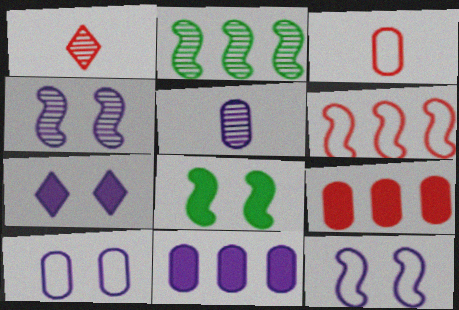[[2, 3, 7], 
[4, 7, 10], 
[5, 10, 11]]